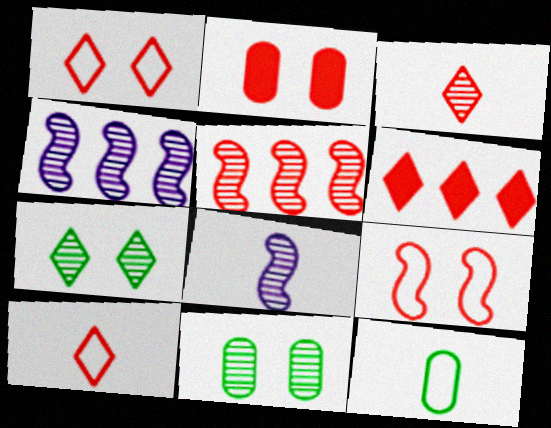[[1, 3, 6], 
[2, 5, 10], 
[3, 4, 11]]